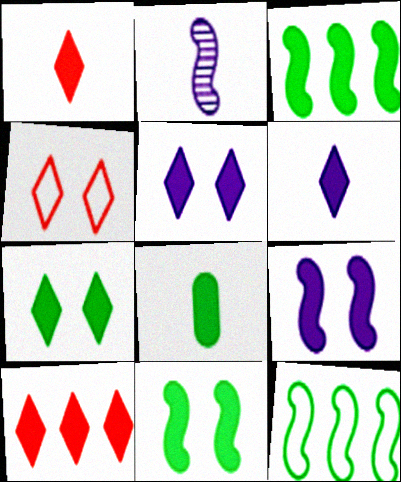[[3, 7, 8], 
[6, 7, 10], 
[8, 9, 10]]